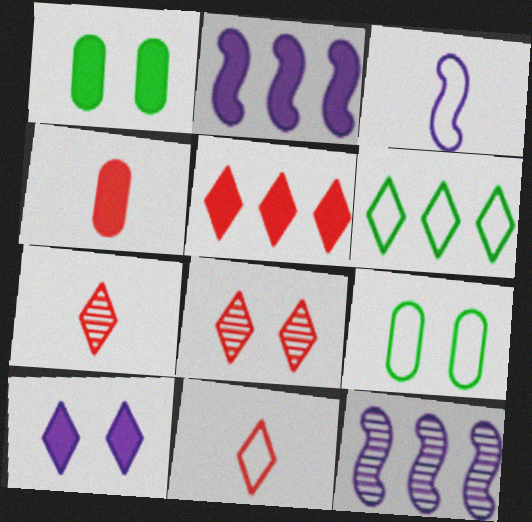[[1, 11, 12], 
[2, 7, 9], 
[5, 8, 11], 
[6, 7, 10]]